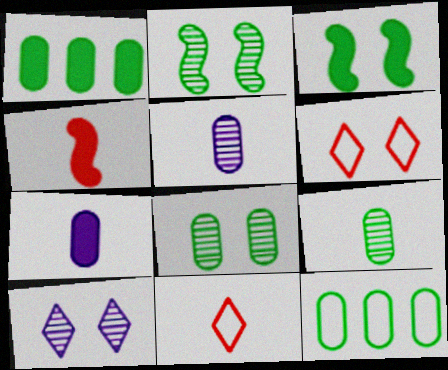[[4, 10, 12]]